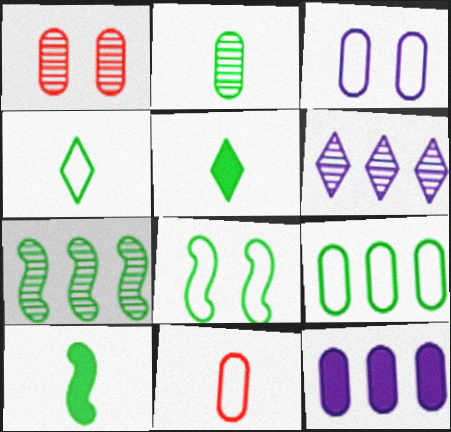[[2, 4, 10], 
[3, 9, 11], 
[4, 8, 9], 
[7, 8, 10]]